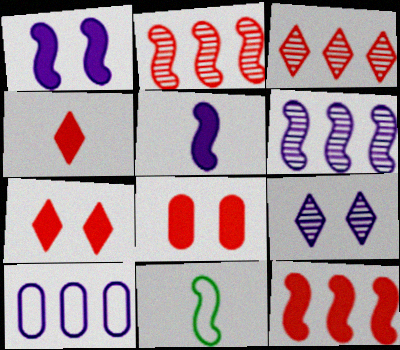[[1, 2, 11], 
[4, 8, 12], 
[5, 9, 10]]